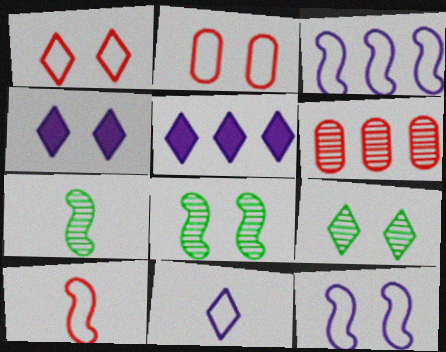[[1, 4, 9], 
[2, 4, 8], 
[2, 5, 7]]